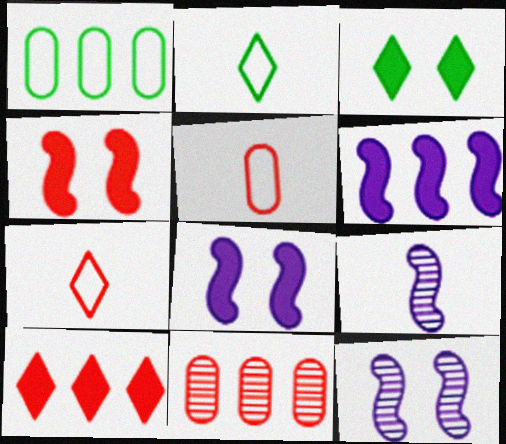[[2, 8, 11], 
[4, 7, 11]]